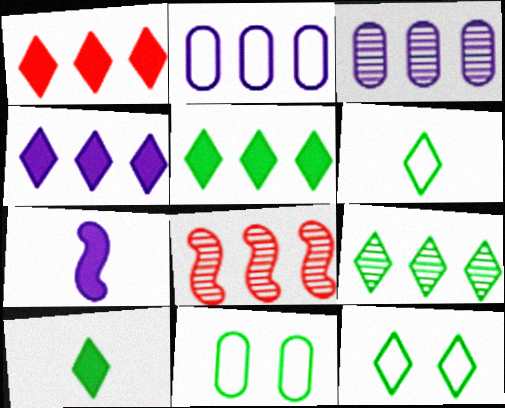[[1, 4, 5], 
[2, 5, 8], 
[3, 8, 9], 
[9, 10, 12]]